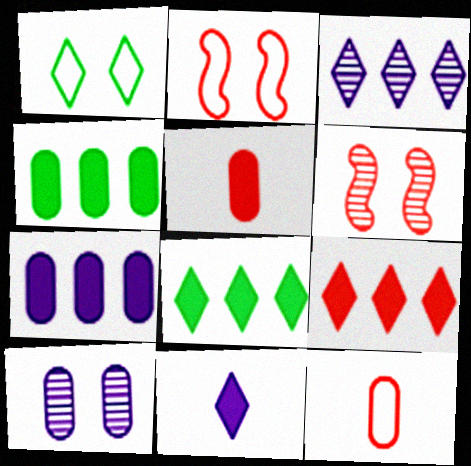[[4, 10, 12], 
[6, 9, 12]]